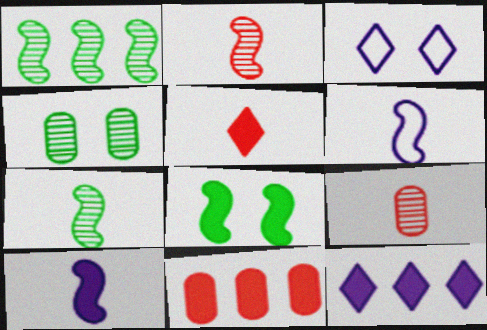[[3, 7, 11]]